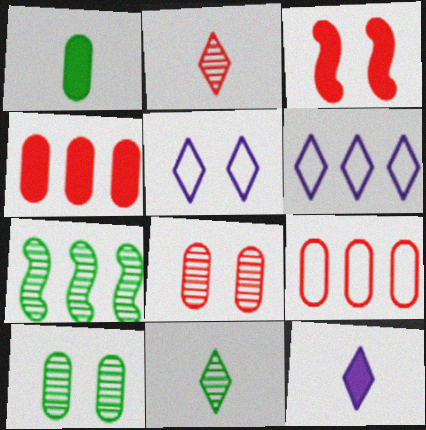[[2, 3, 9], 
[3, 5, 10], 
[4, 6, 7], 
[7, 10, 11]]